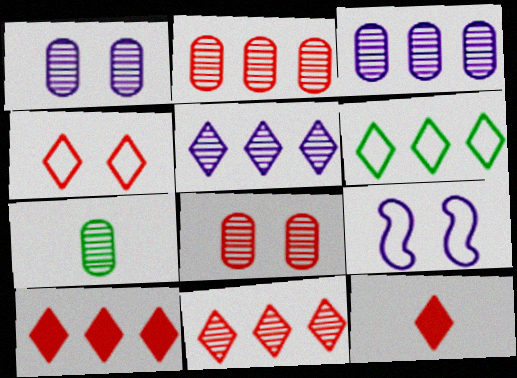[[1, 2, 7], 
[3, 7, 8], 
[4, 11, 12], 
[5, 6, 10], 
[7, 9, 10]]